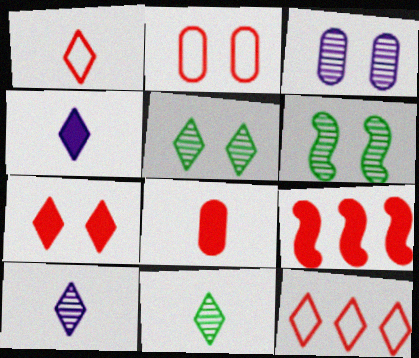[[1, 4, 11], 
[4, 5, 12], 
[7, 8, 9]]